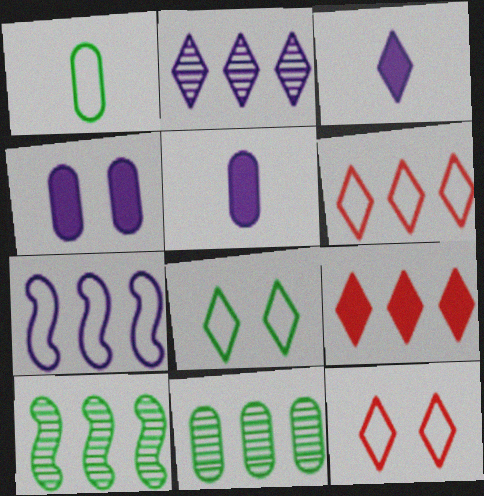[[1, 7, 12], 
[5, 10, 12], 
[7, 9, 11]]